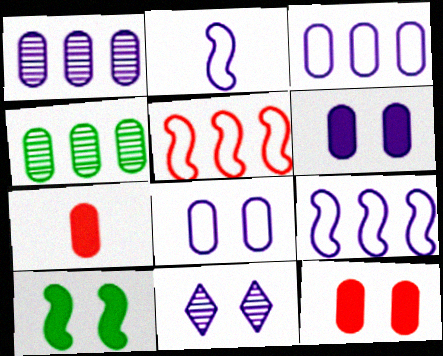[[4, 7, 8]]